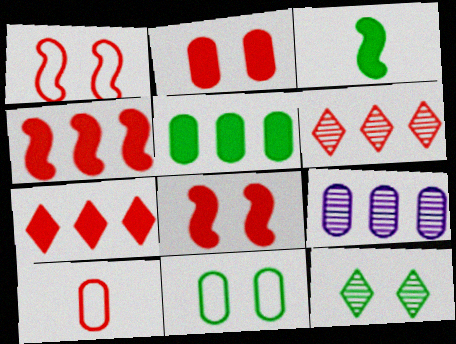[[6, 8, 10]]